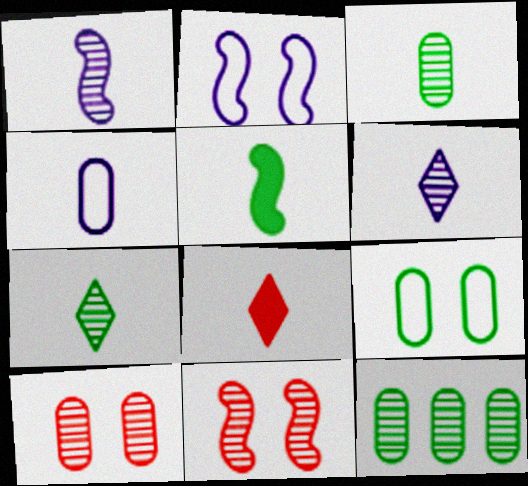[[2, 8, 12], 
[6, 11, 12]]